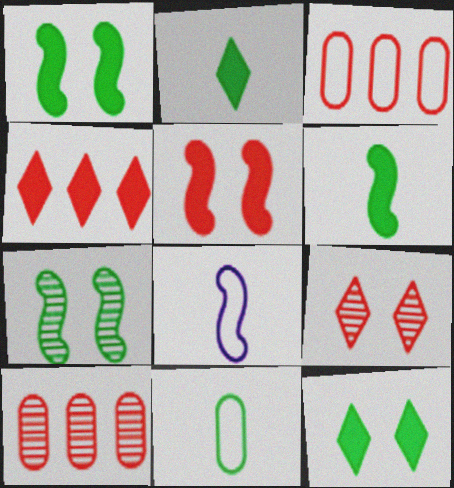[[8, 10, 12]]